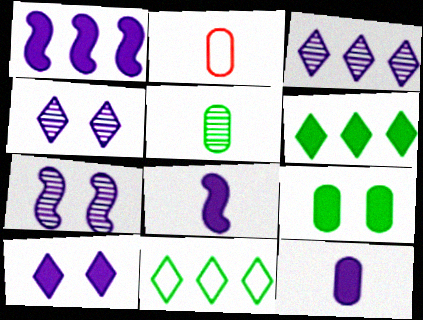[[1, 10, 12], 
[2, 5, 12], 
[2, 6, 7]]